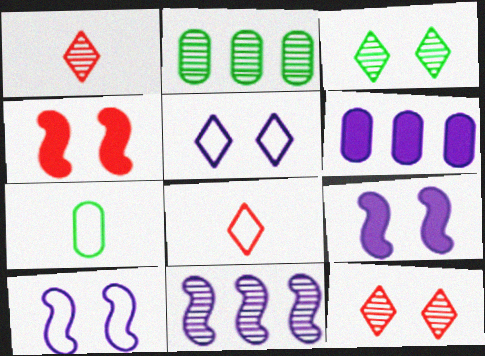[[2, 8, 9]]